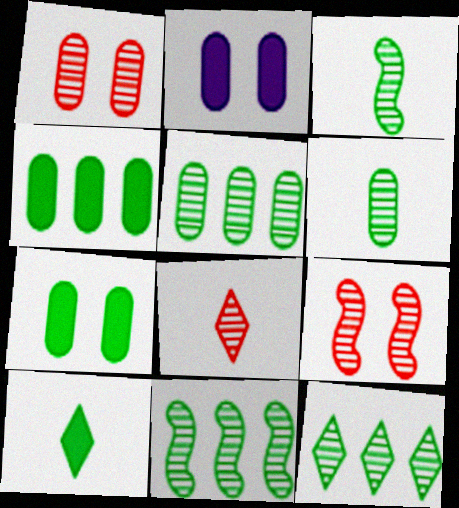[[5, 11, 12]]